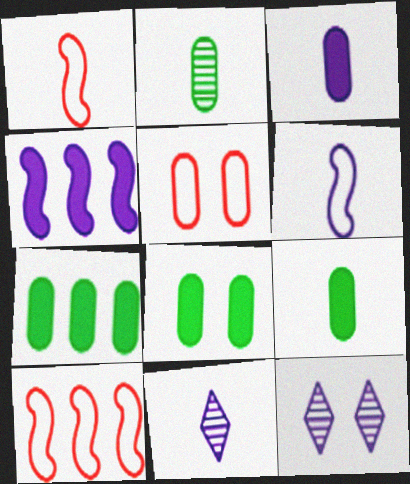[[1, 7, 12], 
[1, 9, 11], 
[3, 6, 11], 
[7, 8, 9], 
[8, 10, 11], 
[9, 10, 12]]